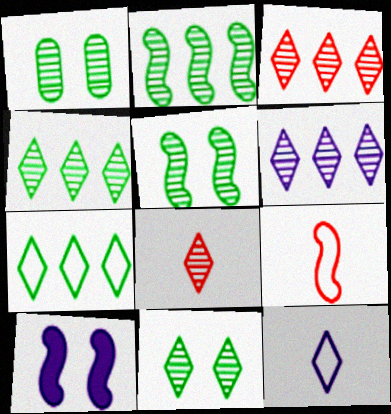[[1, 5, 11], 
[2, 9, 10], 
[3, 4, 6], 
[6, 8, 11]]